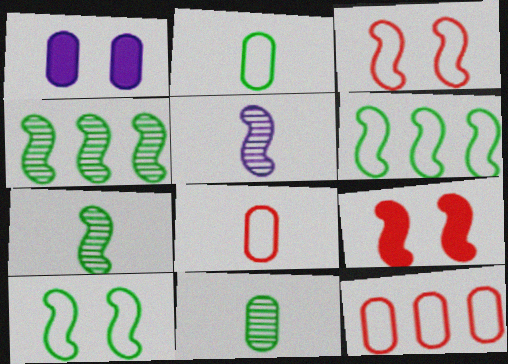[[1, 11, 12], 
[5, 6, 9]]